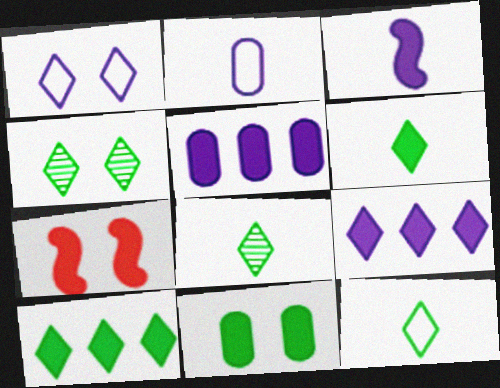[[4, 10, 12], 
[5, 6, 7], 
[6, 8, 12]]